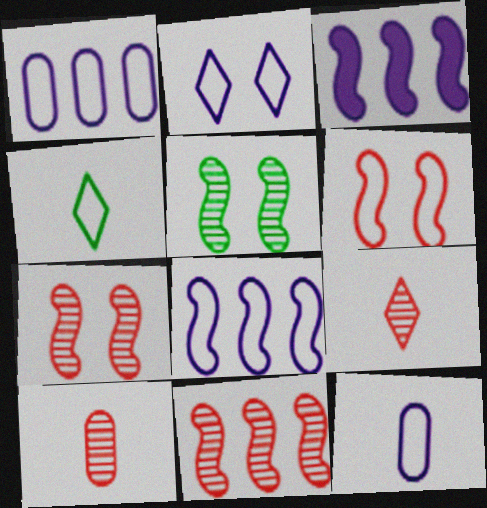[[1, 4, 6], 
[2, 8, 12]]